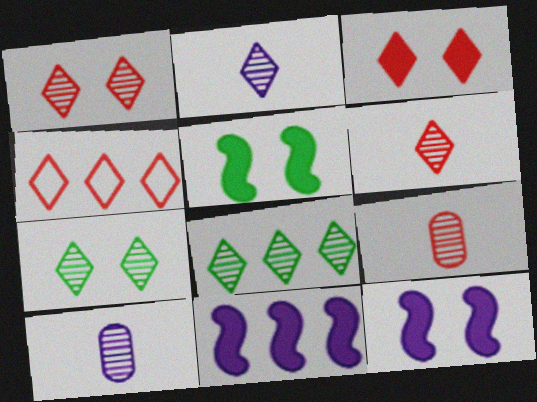[[1, 2, 8], 
[3, 4, 6], 
[4, 5, 10]]